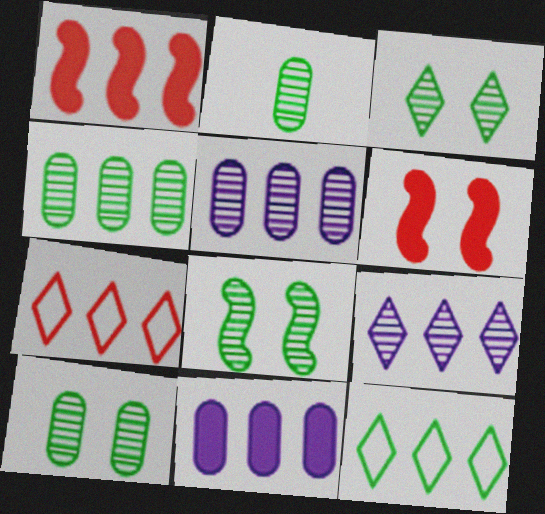[[1, 5, 12], 
[2, 4, 10], 
[3, 8, 10]]